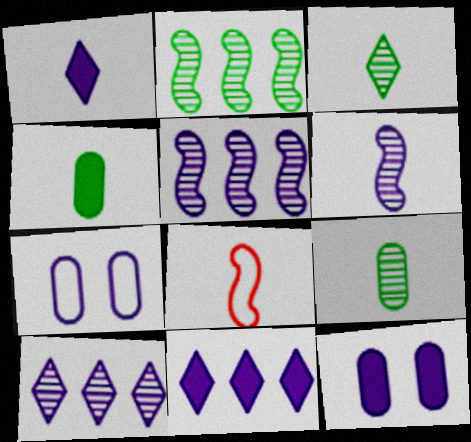[[1, 5, 7], 
[1, 8, 9], 
[6, 7, 11]]